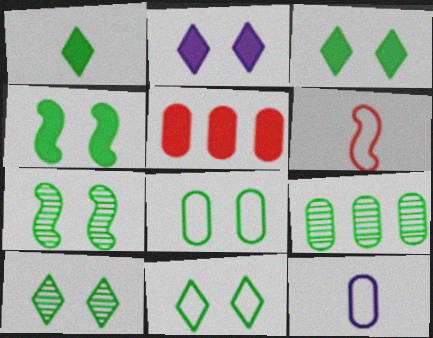[[2, 6, 9], 
[3, 7, 8], 
[3, 10, 11], 
[4, 8, 10]]